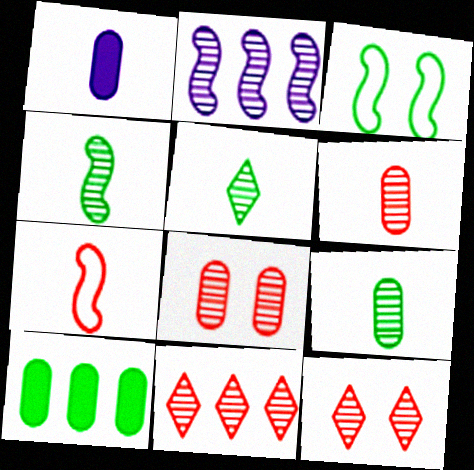[[1, 3, 11], 
[1, 5, 7], 
[2, 5, 8], 
[2, 9, 12], 
[3, 5, 10], 
[4, 5, 9]]